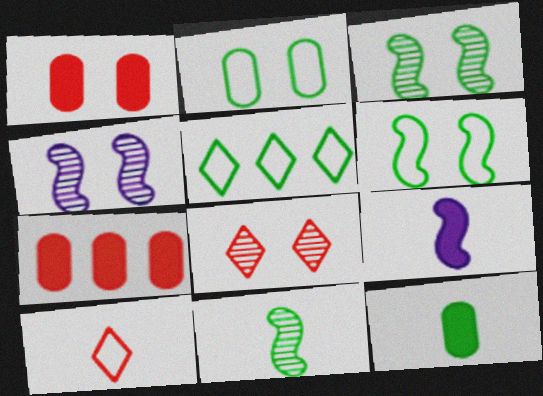[[3, 5, 12]]